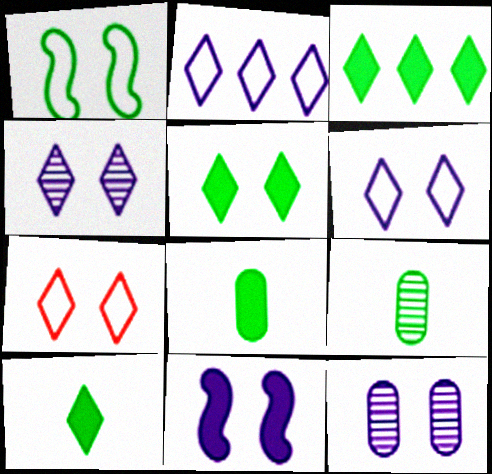[[1, 3, 9], 
[3, 5, 10], 
[4, 5, 7], 
[6, 11, 12]]